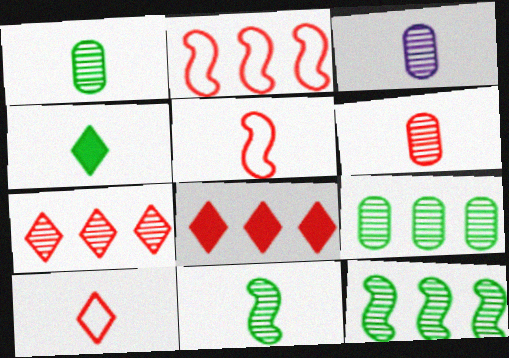[[1, 3, 6], 
[3, 4, 5]]